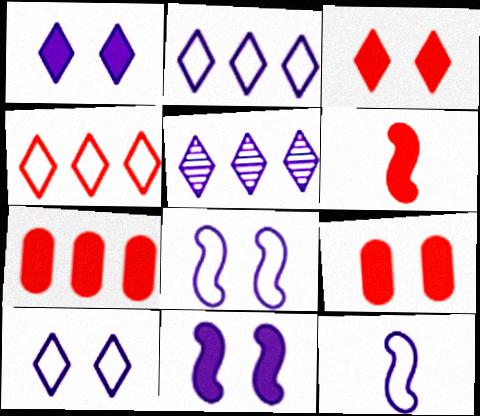[[3, 6, 7]]